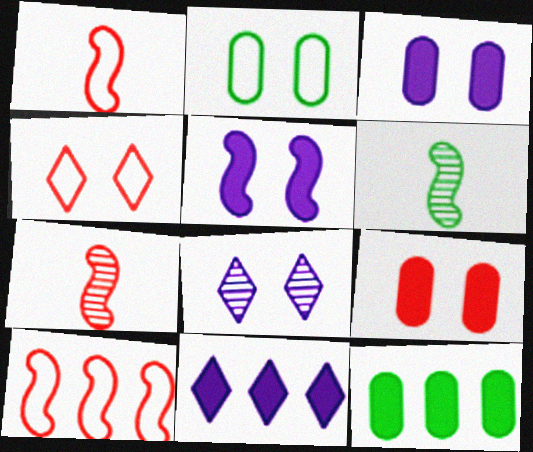[[1, 8, 12], 
[2, 7, 11], 
[5, 6, 10]]